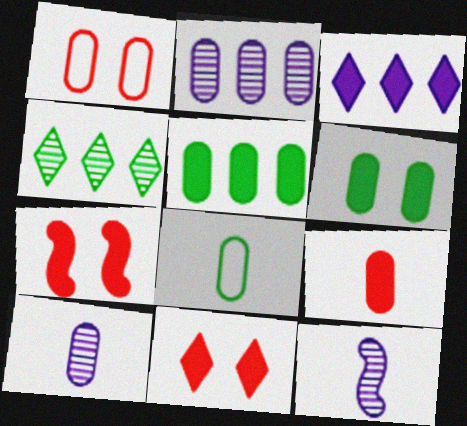[[1, 5, 10], 
[8, 9, 10]]